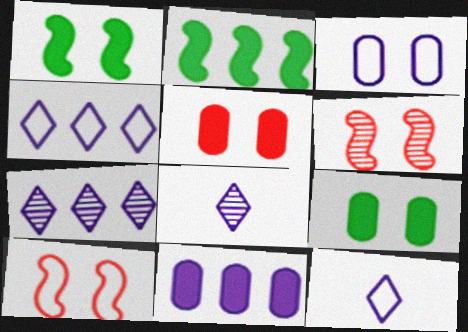[]